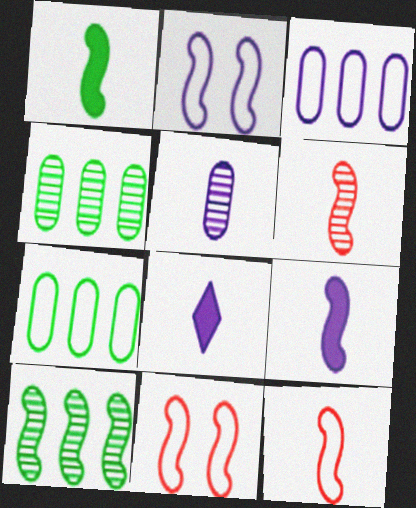[[4, 8, 11], 
[9, 10, 11]]